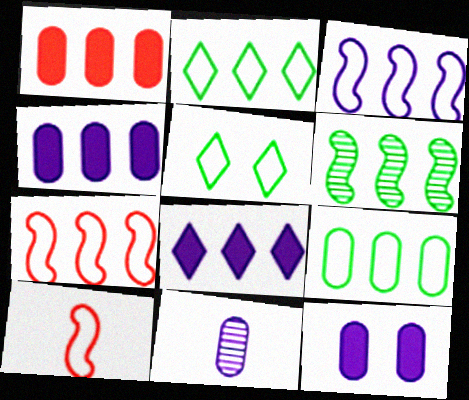[]